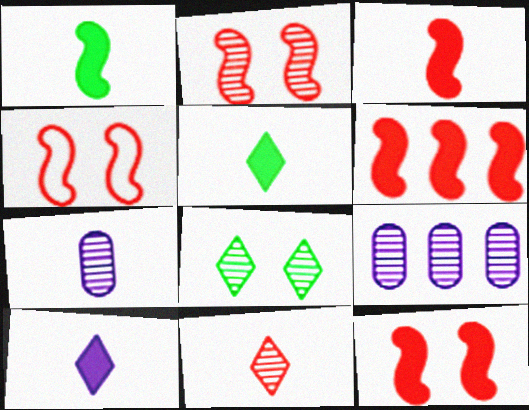[[2, 4, 12], 
[3, 6, 12], 
[4, 5, 9]]